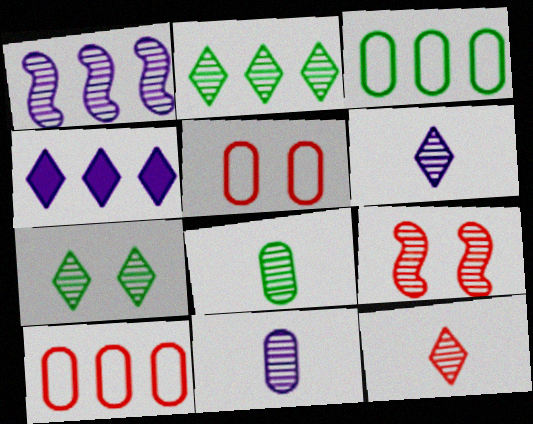[[2, 9, 11]]